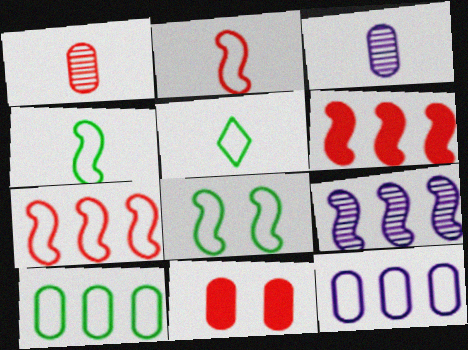[[3, 10, 11], 
[5, 8, 10], 
[5, 9, 11]]